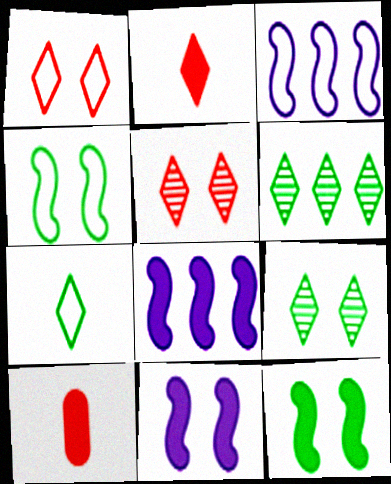[[3, 9, 10]]